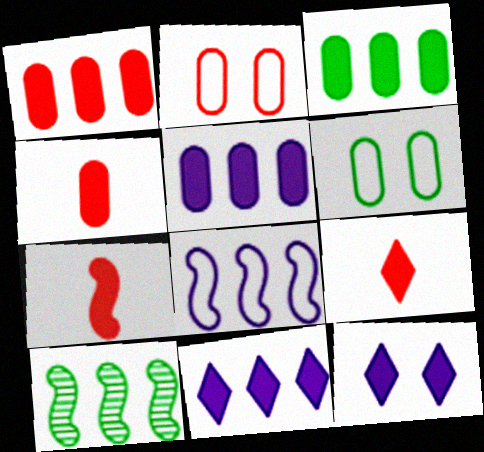[[1, 3, 5], 
[3, 7, 12], 
[4, 7, 9]]